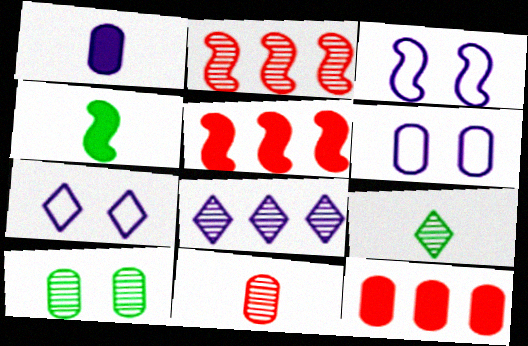[[1, 3, 8], 
[2, 3, 4], 
[3, 6, 7], 
[3, 9, 12], 
[5, 6, 9]]